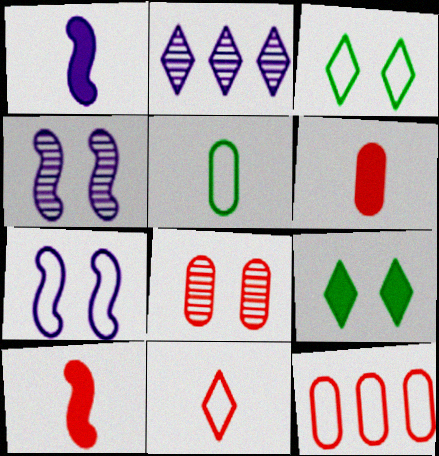[[2, 9, 11], 
[6, 8, 12], 
[7, 8, 9]]